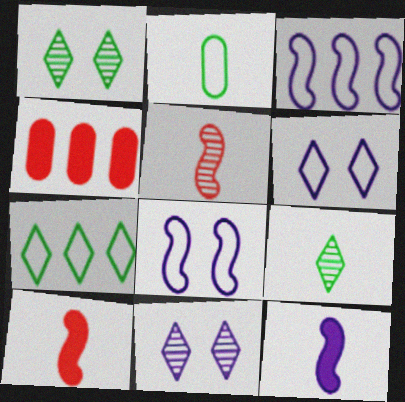[[4, 8, 9]]